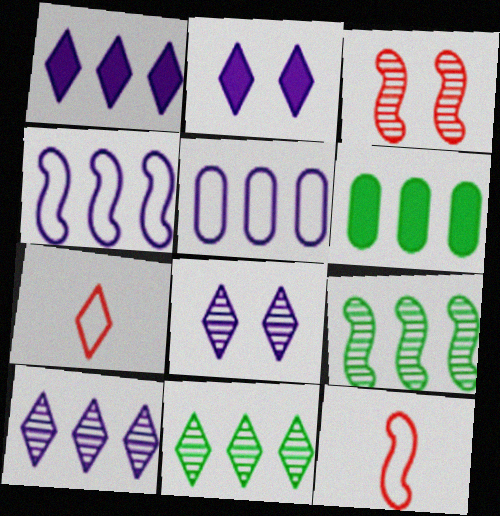[[2, 7, 11], 
[6, 8, 12]]